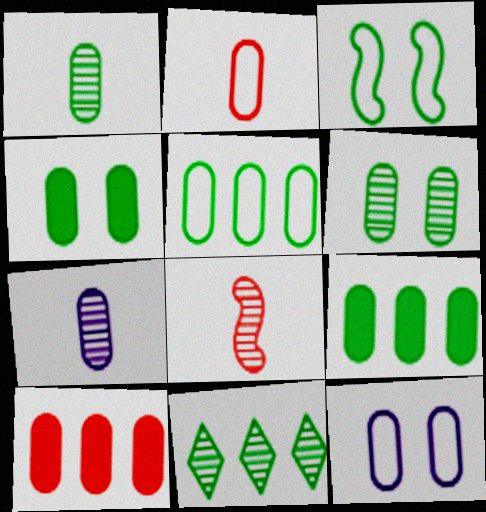[[1, 4, 5], 
[1, 10, 12], 
[2, 5, 12]]